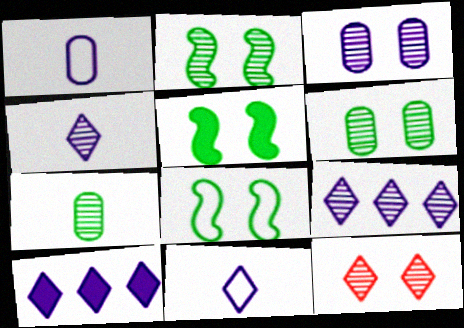[[2, 3, 12], 
[2, 5, 8]]